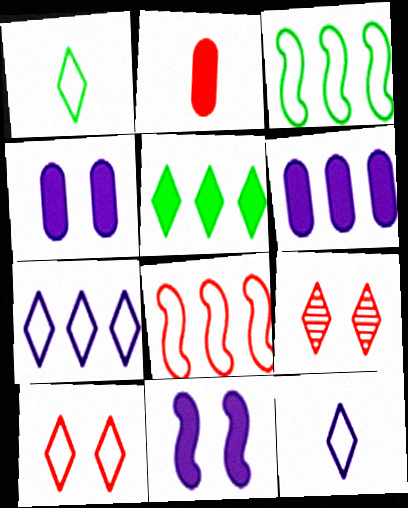[[1, 7, 10], 
[2, 5, 11], 
[2, 8, 9], 
[5, 9, 12]]